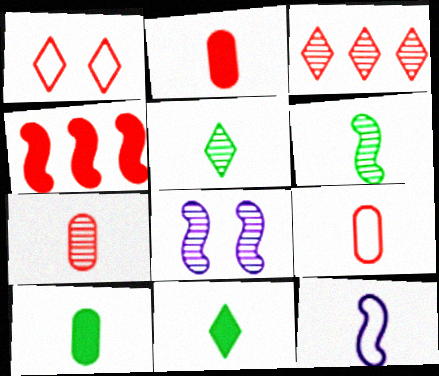[[1, 4, 7], 
[2, 5, 12], 
[2, 7, 9], 
[7, 11, 12]]